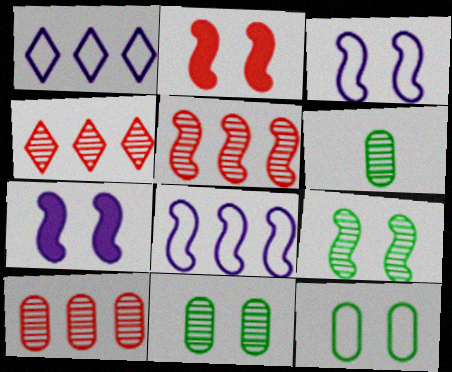[[1, 2, 6], 
[2, 3, 9], 
[4, 5, 10]]